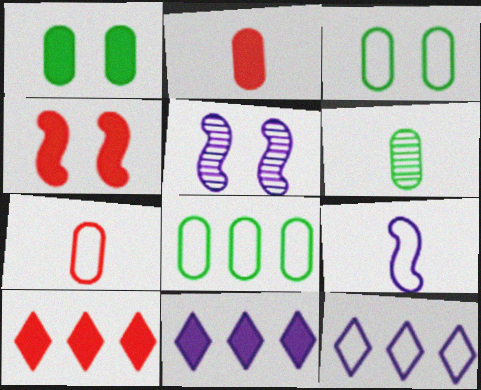[[1, 6, 8], 
[2, 4, 10], 
[4, 6, 12]]